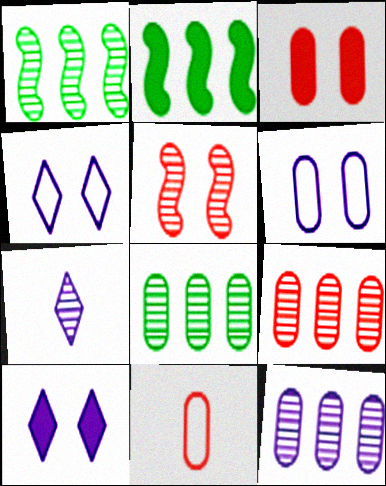[[1, 10, 11], 
[3, 9, 11], 
[5, 7, 8], 
[8, 9, 12]]